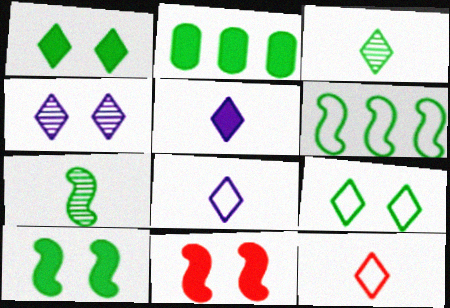[[2, 5, 11], 
[2, 7, 9], 
[3, 5, 12], 
[6, 7, 10]]